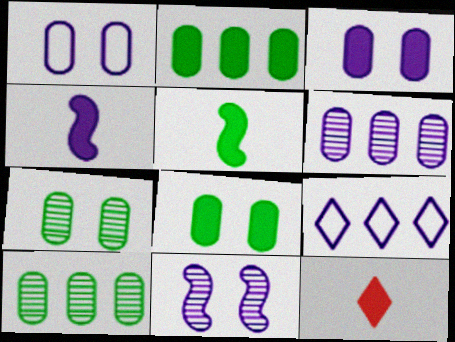[]